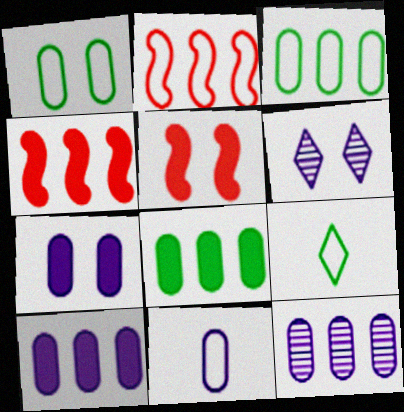[[1, 5, 6], 
[5, 9, 12], 
[7, 11, 12]]